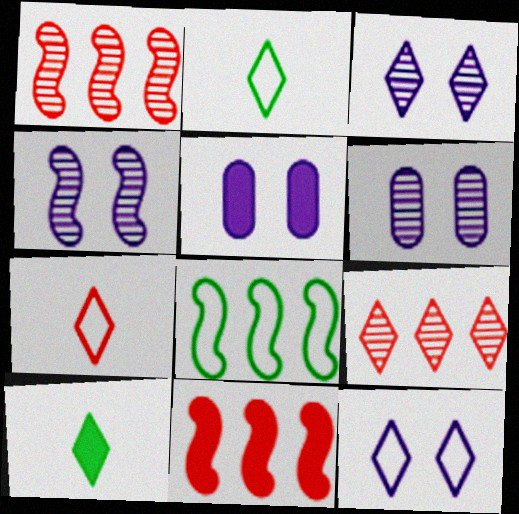[[1, 2, 5], 
[2, 6, 11], 
[3, 4, 6], 
[4, 5, 12], 
[5, 10, 11], 
[9, 10, 12]]